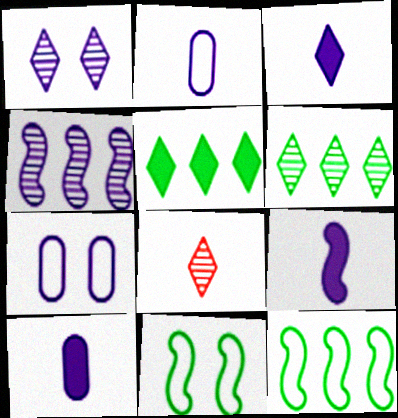[[1, 6, 8], 
[3, 4, 7], 
[3, 9, 10]]